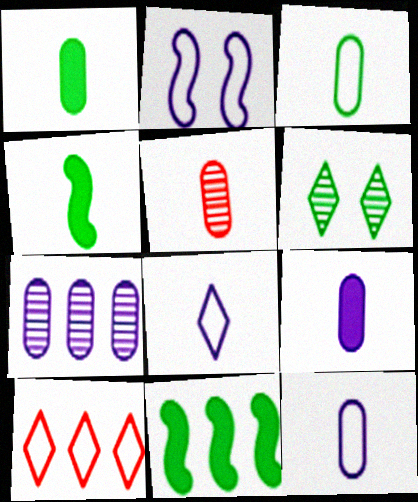[[1, 5, 12], 
[2, 3, 10], 
[3, 5, 9], 
[3, 6, 11], 
[4, 5, 8], 
[7, 10, 11]]